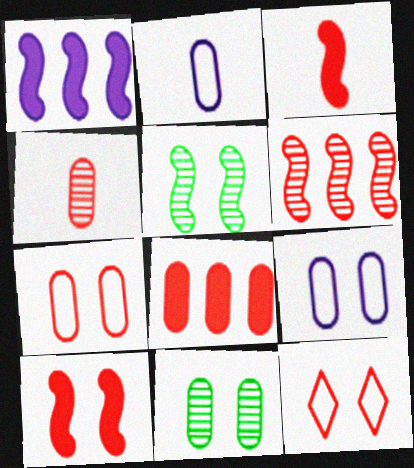[[2, 8, 11], 
[4, 7, 8]]